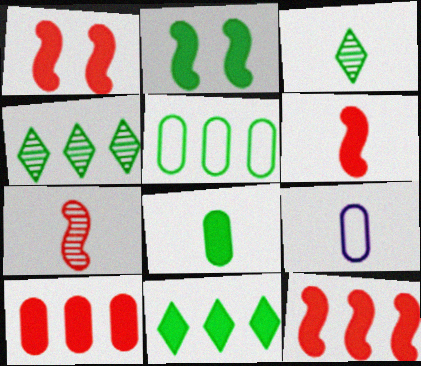[[1, 4, 9], 
[1, 6, 12], 
[2, 3, 5], 
[2, 8, 11], 
[3, 6, 9]]